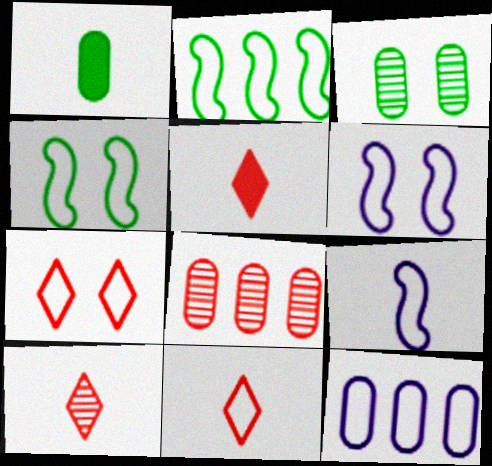[[1, 9, 10], 
[4, 11, 12], 
[5, 10, 11]]